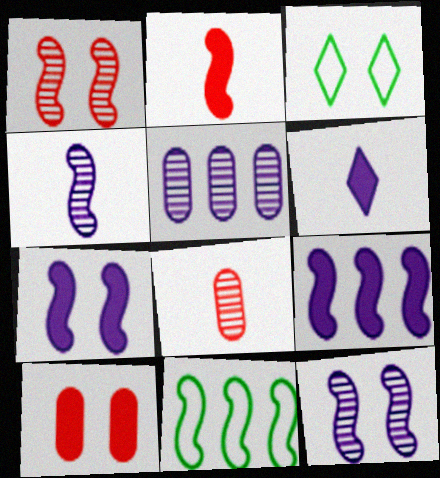[[2, 3, 5], 
[2, 11, 12], 
[3, 8, 9], 
[3, 10, 12]]